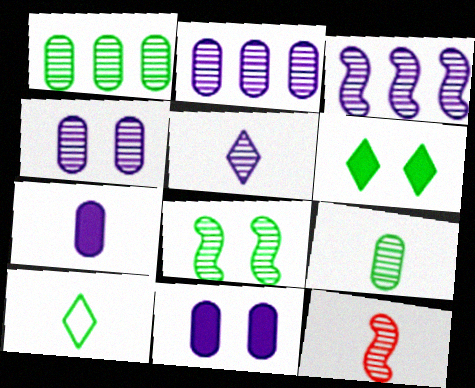[[3, 4, 5], 
[3, 8, 12], 
[5, 9, 12], 
[7, 10, 12]]